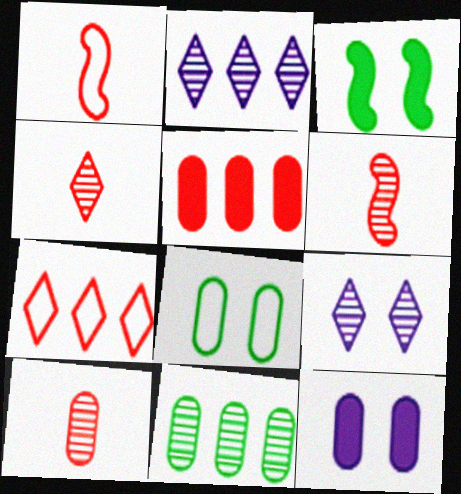[[4, 6, 10], 
[6, 9, 11]]